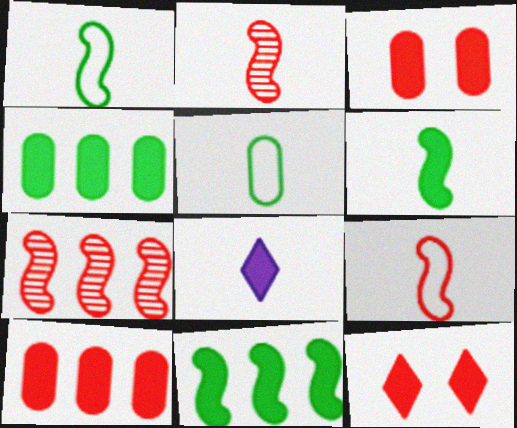[[2, 5, 8], 
[3, 8, 11]]